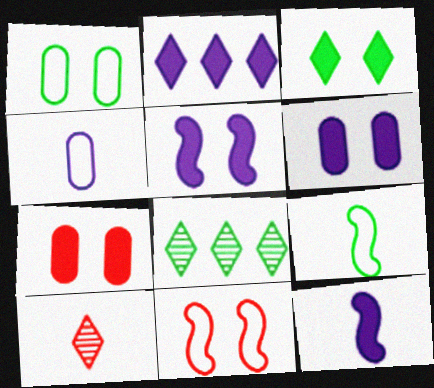[[2, 6, 12], 
[3, 5, 7]]